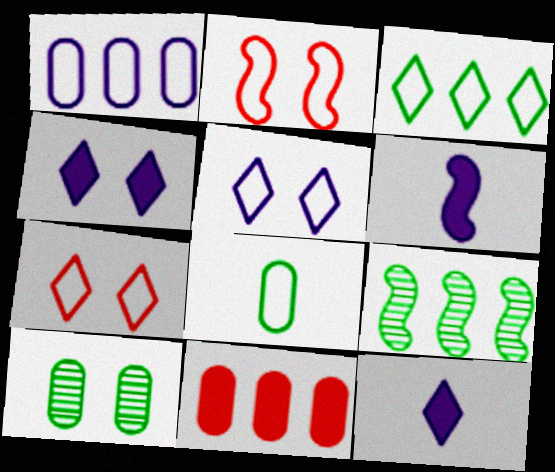[[2, 4, 10], 
[2, 6, 9]]